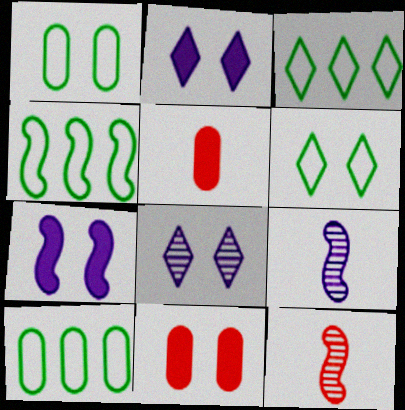[[2, 10, 12], 
[3, 4, 10], 
[3, 9, 11], 
[4, 5, 8], 
[4, 7, 12]]